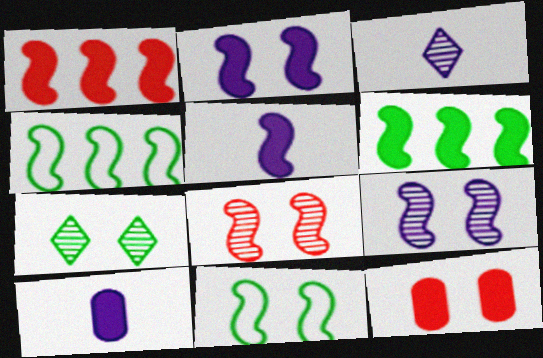[[2, 8, 11], 
[3, 4, 12], 
[4, 5, 8]]